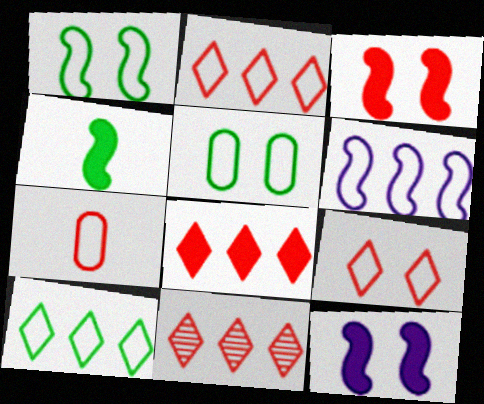[[2, 8, 11], 
[3, 7, 11]]